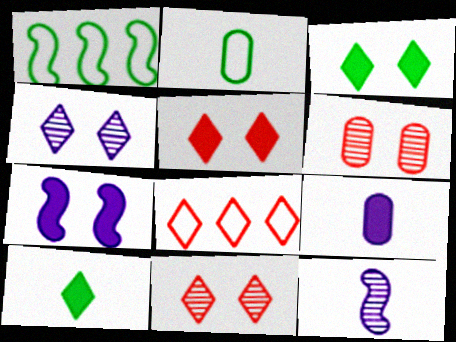[[1, 9, 11], 
[4, 8, 10]]